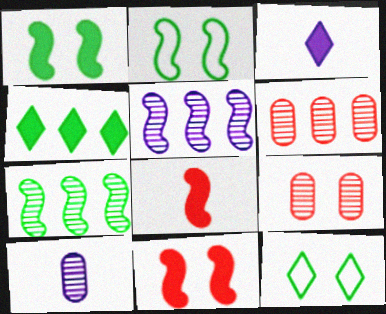[[2, 3, 6], 
[2, 5, 8]]